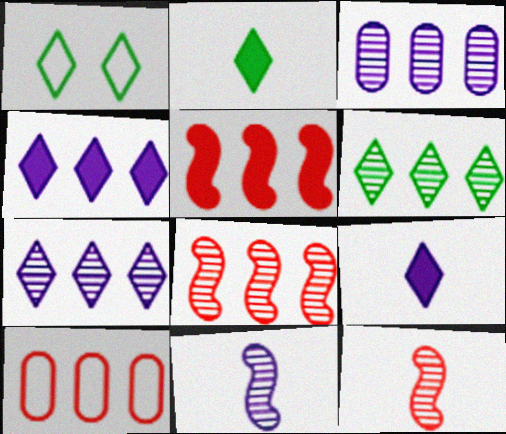[[1, 2, 6], 
[3, 6, 8]]